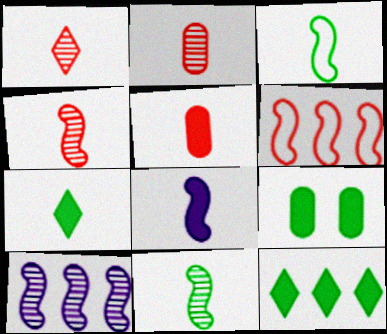[[1, 2, 4], 
[3, 4, 8], 
[5, 7, 8]]